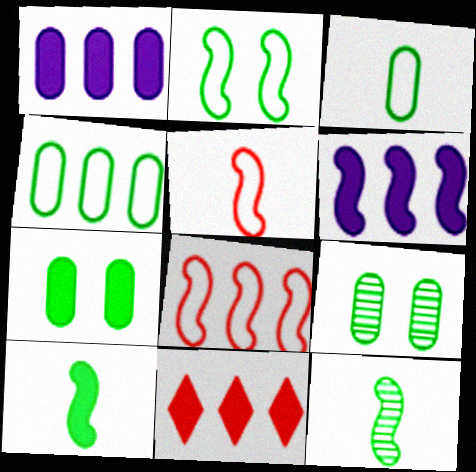[]